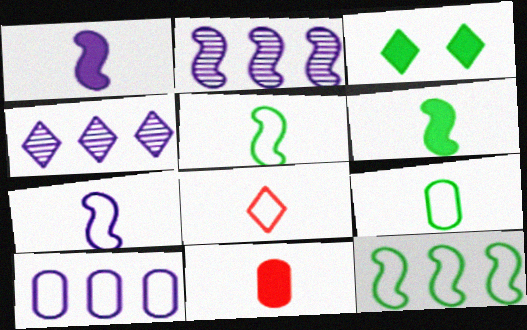[[3, 4, 8], 
[7, 8, 9]]